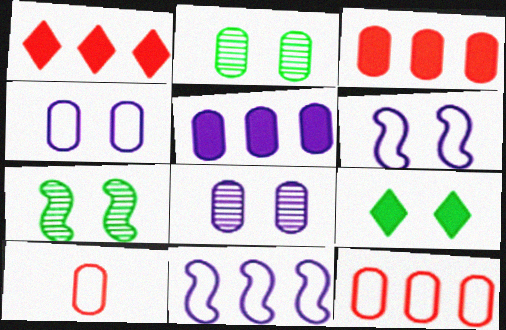[[2, 5, 10]]